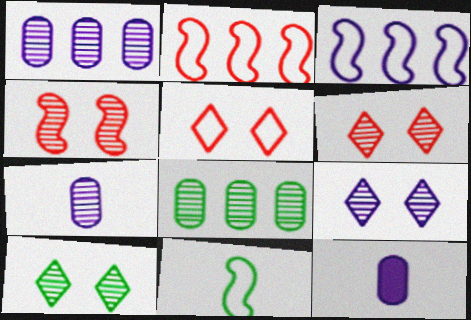[[2, 10, 12], 
[3, 9, 12], 
[6, 9, 10]]